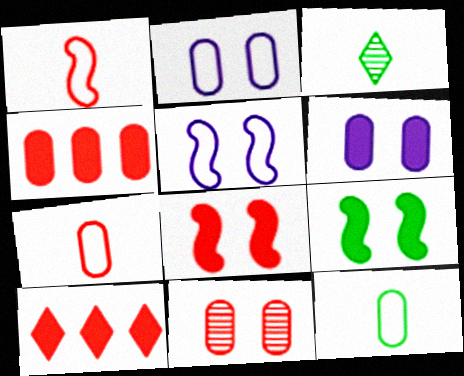[[1, 10, 11], 
[3, 4, 5], 
[4, 7, 11]]